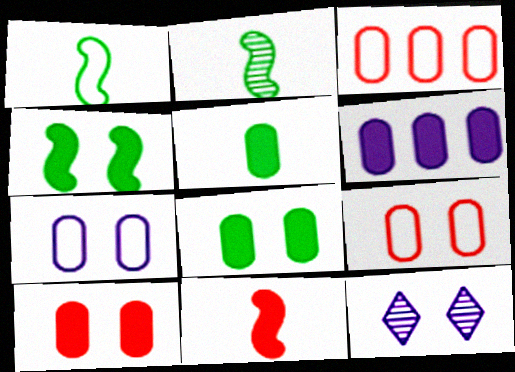[[4, 9, 12], 
[5, 6, 10]]